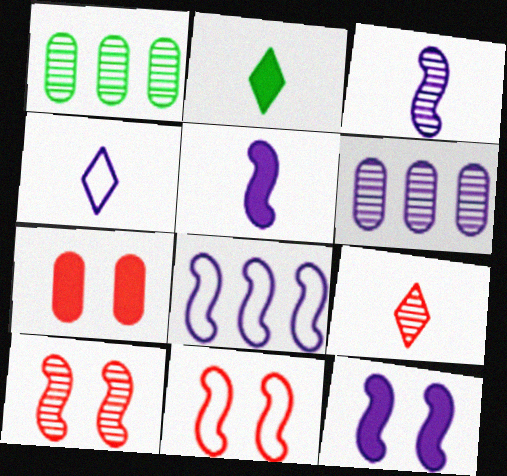[[2, 4, 9], 
[2, 6, 11], 
[3, 8, 12], 
[4, 6, 12]]